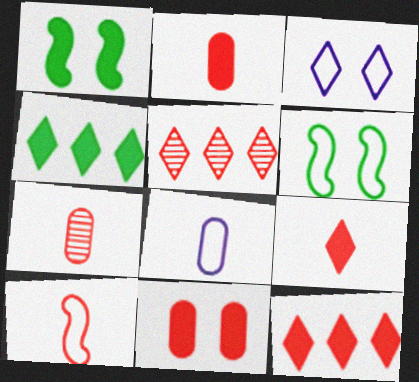[[1, 5, 8], 
[5, 10, 11], 
[7, 9, 10]]